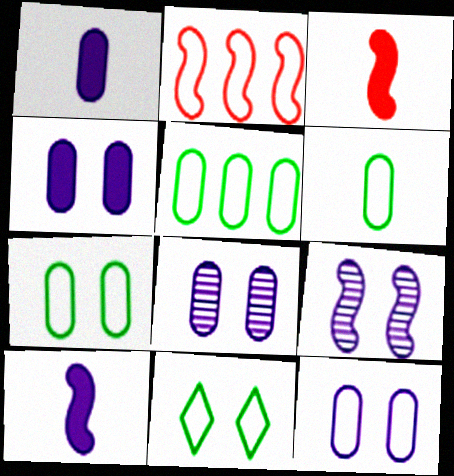[[4, 8, 12], 
[5, 6, 7]]